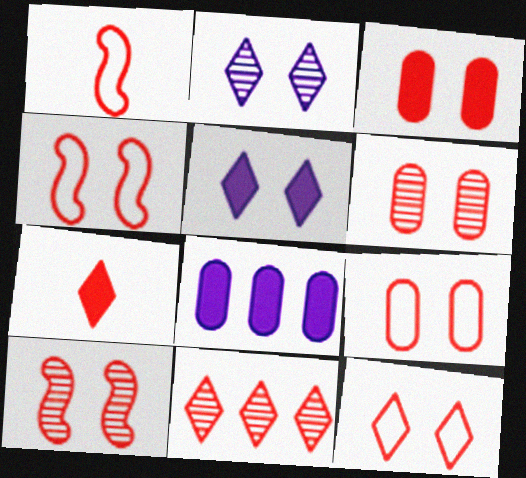[[1, 3, 11], 
[3, 6, 9], 
[3, 10, 12], 
[4, 9, 12], 
[7, 11, 12]]